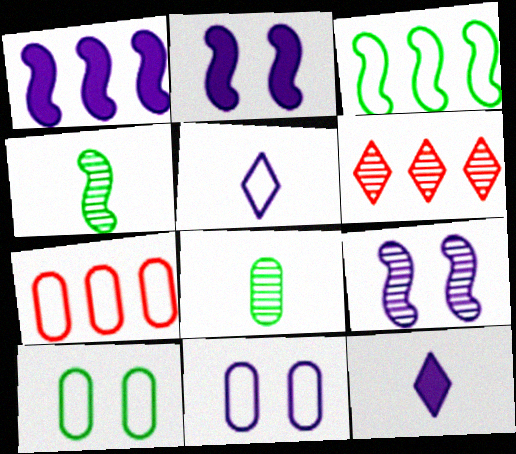[[6, 8, 9]]